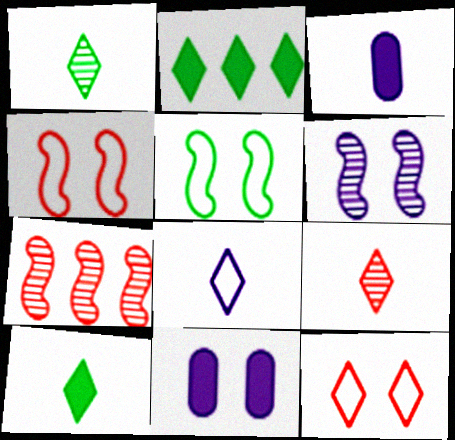[[8, 9, 10]]